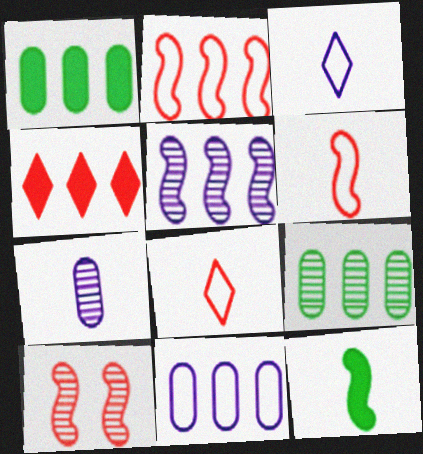[[1, 3, 10], 
[7, 8, 12]]